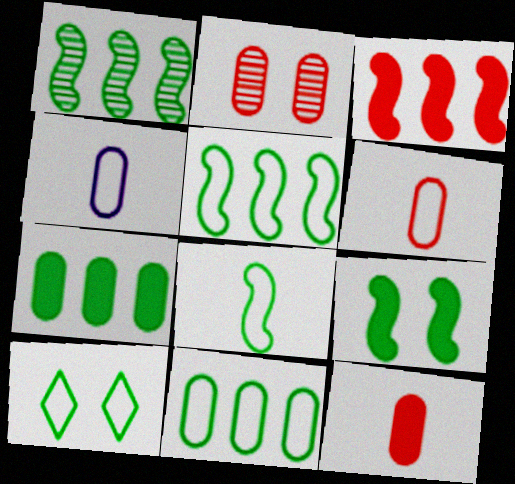[[1, 8, 9], 
[2, 4, 7], 
[8, 10, 11]]